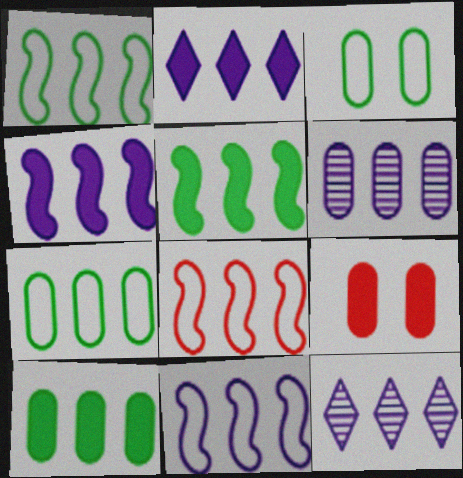[[1, 8, 11], 
[2, 6, 11], 
[8, 10, 12]]